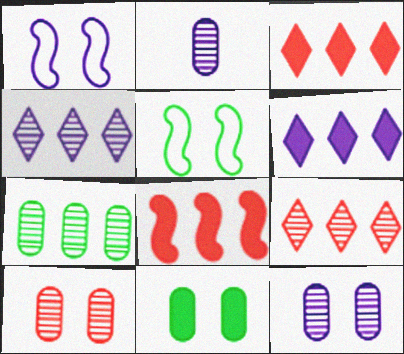[[1, 2, 6], 
[2, 3, 5], 
[2, 7, 10]]